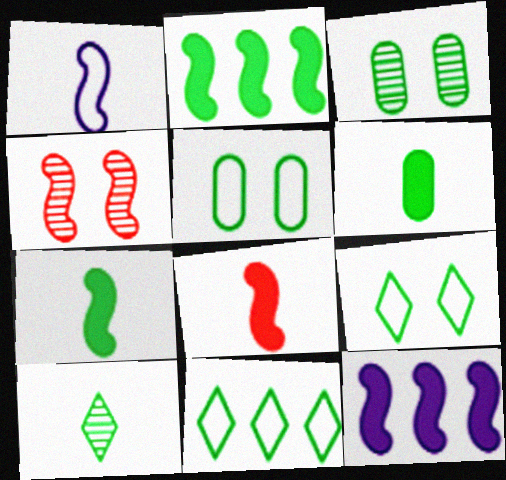[[1, 2, 4], 
[2, 5, 10], 
[3, 7, 11]]